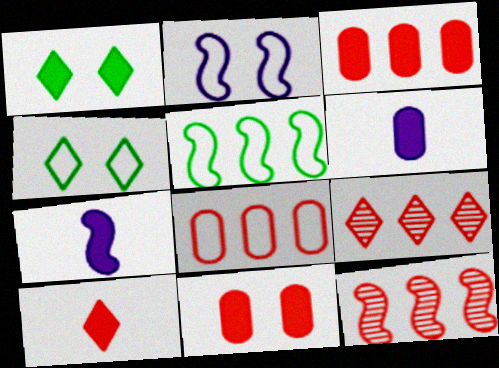[[1, 3, 7], 
[4, 6, 12]]